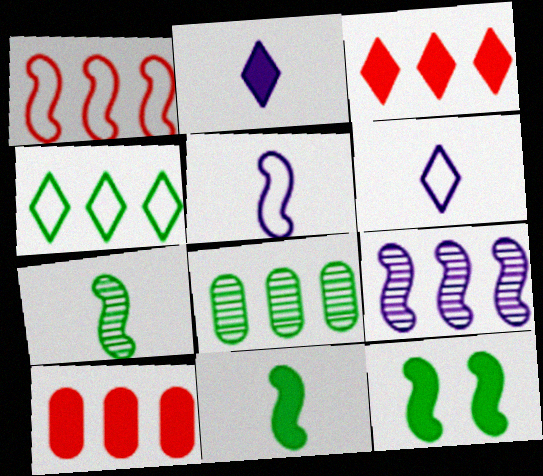[[2, 10, 12], 
[4, 9, 10]]